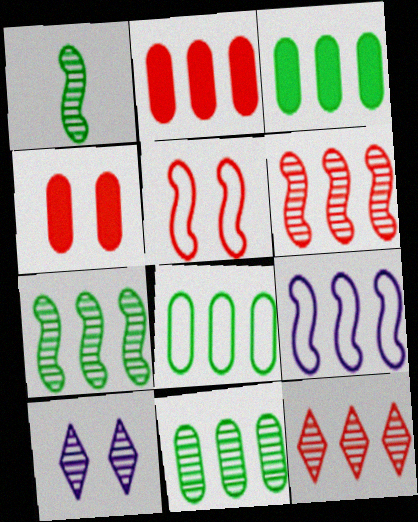[[3, 8, 11], 
[3, 9, 12]]